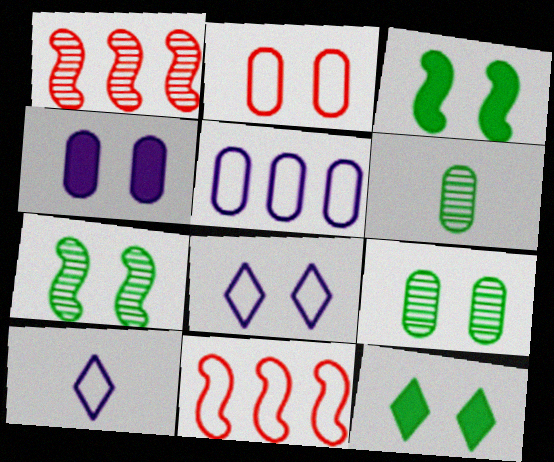[[2, 4, 9]]